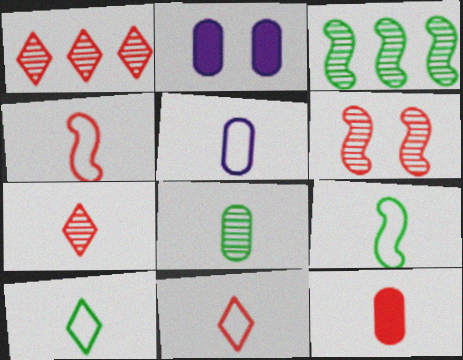[[1, 2, 9], 
[2, 3, 11], 
[4, 5, 10], 
[4, 7, 12], 
[5, 8, 12], 
[5, 9, 11]]